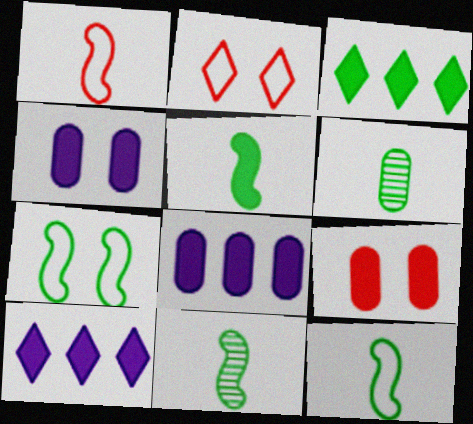[[2, 8, 11], 
[3, 6, 7], 
[5, 9, 10], 
[5, 11, 12]]